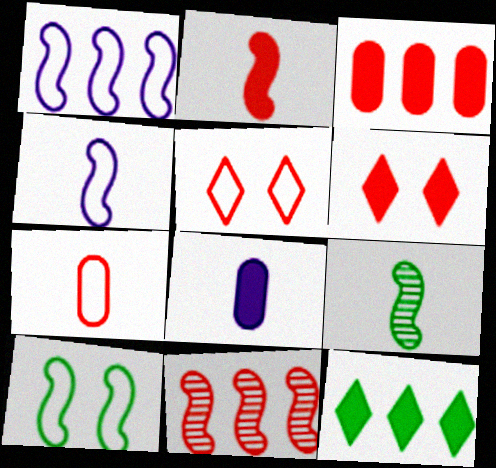[[2, 3, 6], 
[2, 4, 9], 
[6, 7, 11]]